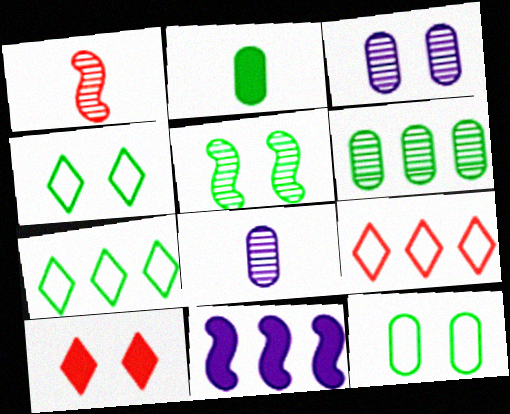[[2, 5, 7], 
[2, 6, 12], 
[2, 10, 11], 
[6, 9, 11]]